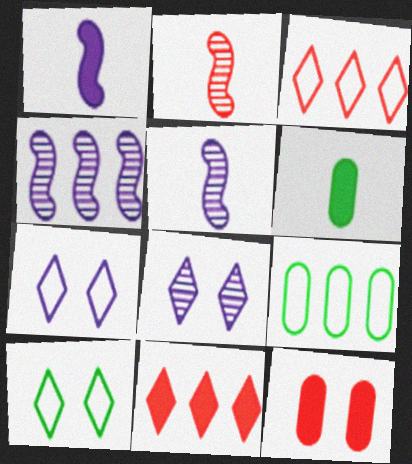[[2, 3, 12], 
[4, 9, 11]]